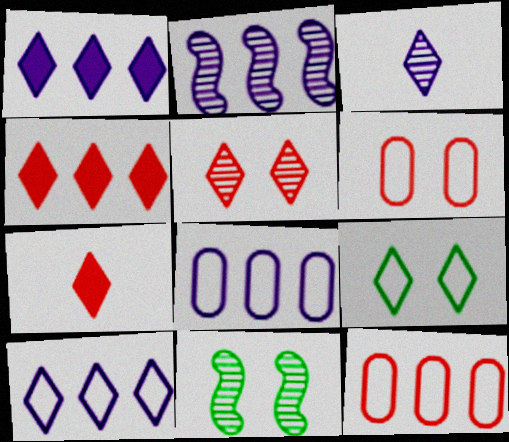[[1, 2, 8], 
[3, 4, 9], 
[7, 8, 11]]